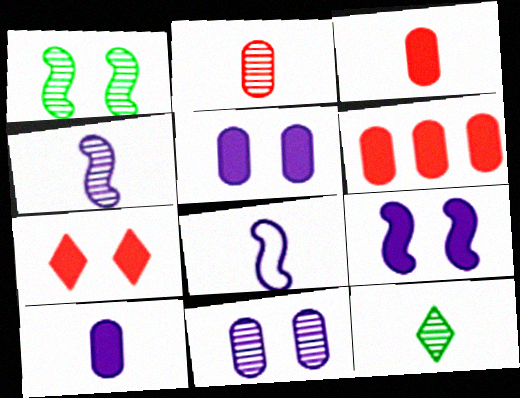[[2, 4, 12], 
[3, 8, 12]]